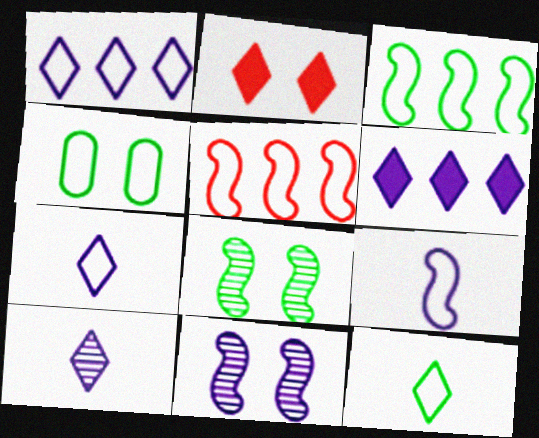[[2, 4, 11], 
[3, 4, 12], 
[4, 5, 7]]